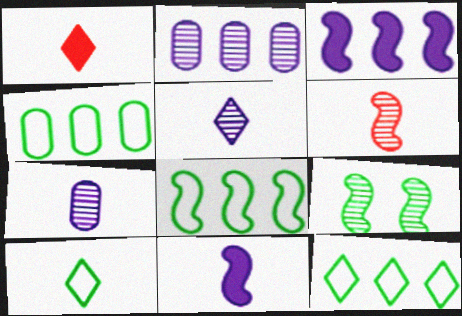[[1, 5, 10], 
[4, 8, 12]]